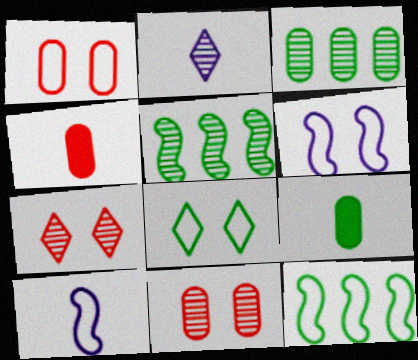[[1, 6, 8], 
[2, 5, 11], 
[5, 8, 9]]